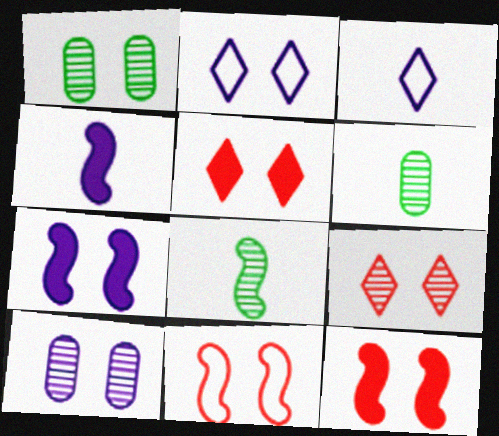[[1, 2, 12], 
[2, 7, 10]]